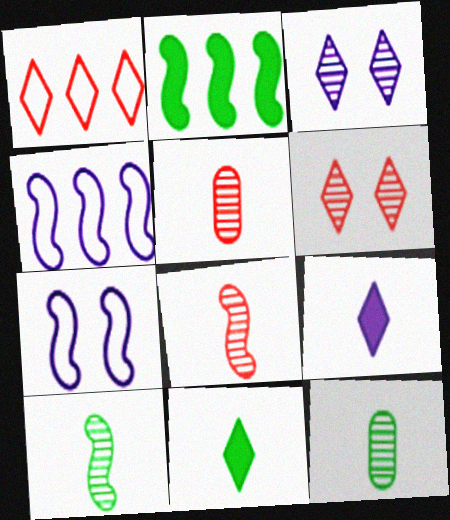[[1, 3, 11], 
[2, 7, 8]]